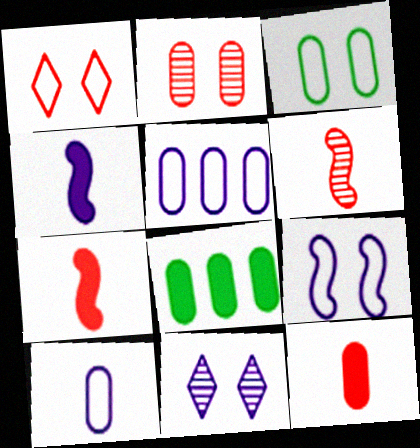[[1, 3, 9], 
[2, 8, 10], 
[4, 5, 11]]